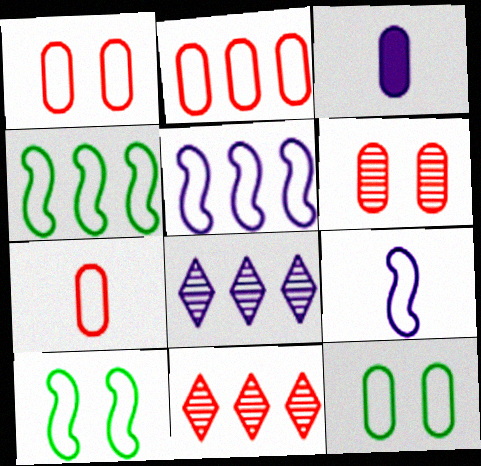[[1, 2, 7], 
[3, 10, 11]]